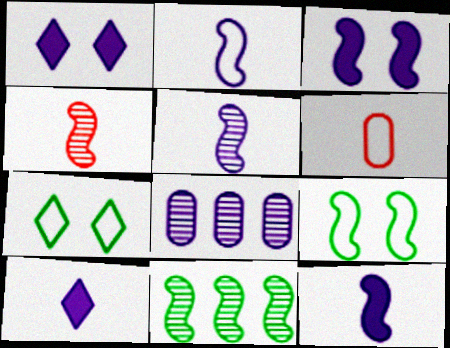[[1, 2, 8], 
[1, 6, 11], 
[2, 5, 12]]